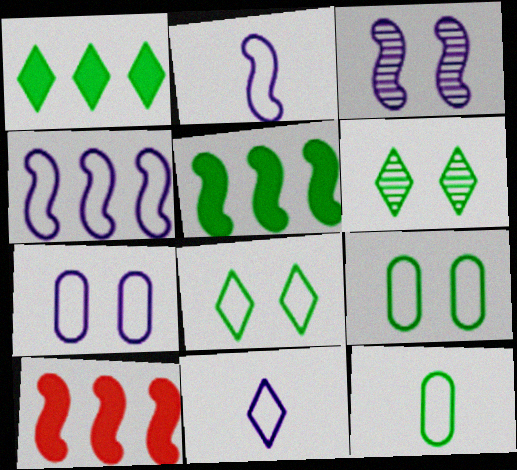[[4, 7, 11], 
[5, 6, 12]]